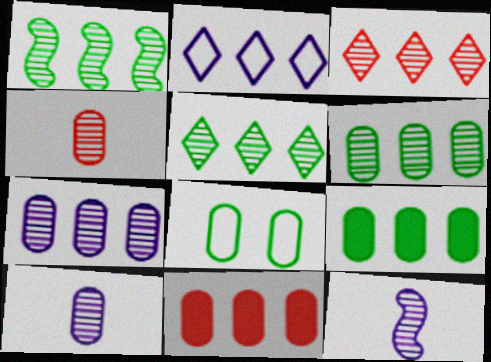[[1, 2, 11], 
[1, 3, 7], 
[1, 5, 6], 
[8, 10, 11]]